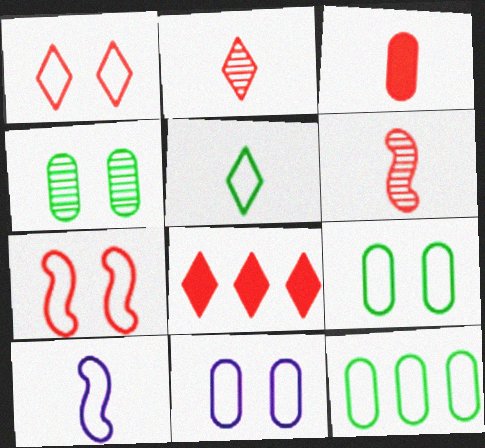[[1, 2, 8], 
[1, 10, 12], 
[4, 8, 10]]